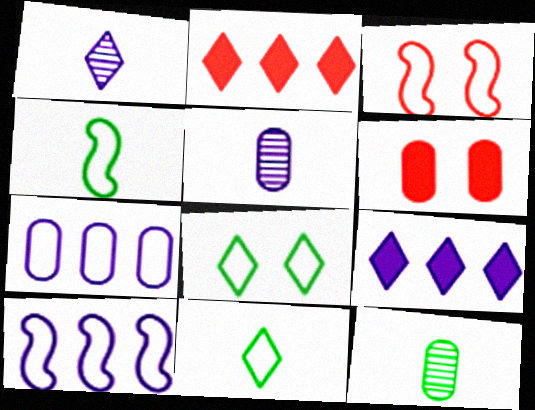[[1, 2, 8], 
[3, 4, 10], 
[3, 7, 11], 
[3, 9, 12], 
[6, 7, 12]]